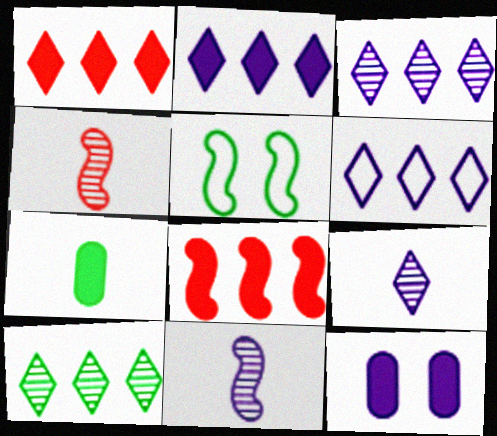[[1, 6, 10], 
[2, 3, 6], 
[5, 7, 10], 
[5, 8, 11], 
[6, 11, 12]]